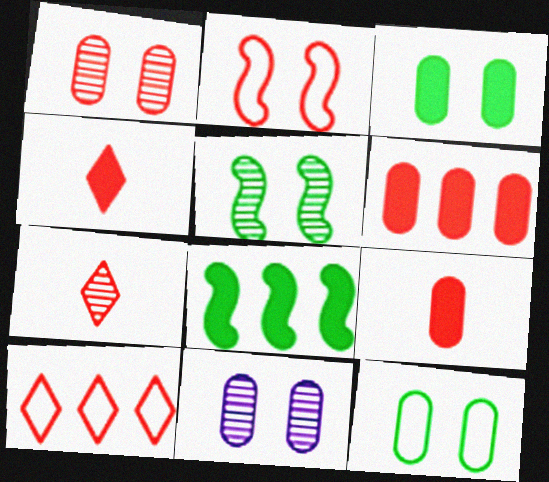[[2, 6, 7]]